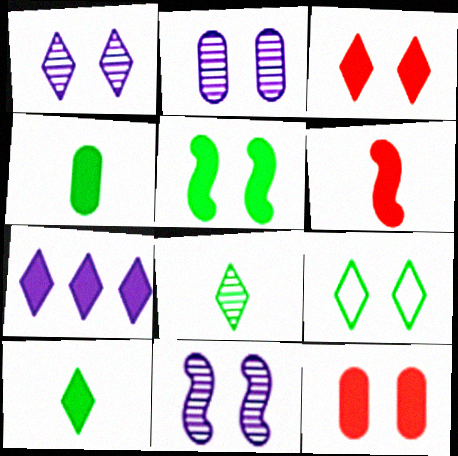[[1, 2, 11], 
[1, 3, 9], 
[3, 7, 10], 
[9, 11, 12]]